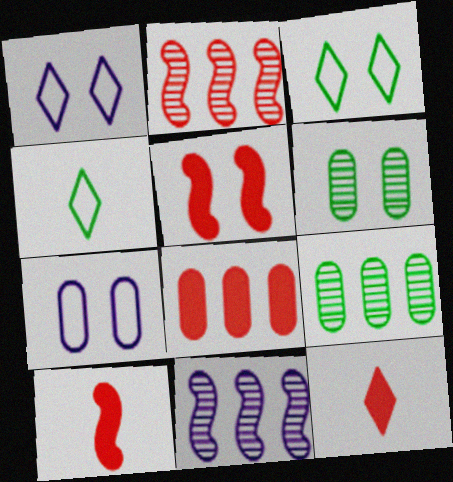[[1, 5, 6], 
[1, 9, 10], 
[5, 8, 12]]